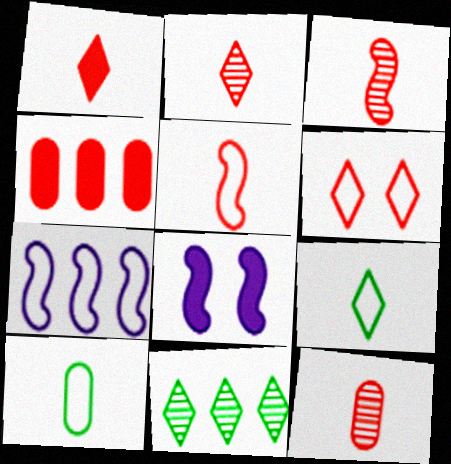[[1, 5, 12], 
[2, 3, 12], 
[3, 4, 6], 
[4, 7, 11], 
[6, 7, 10]]